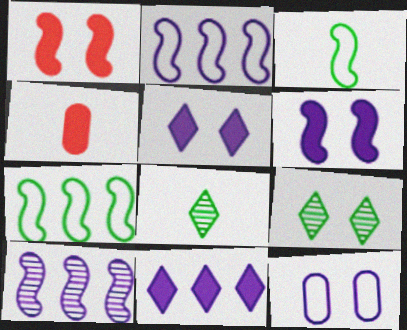[[1, 3, 10], 
[1, 9, 12], 
[2, 4, 9]]